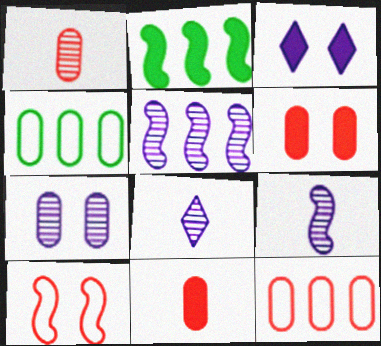[[1, 6, 12], 
[2, 3, 11], 
[2, 9, 10], 
[4, 7, 11], 
[5, 7, 8]]